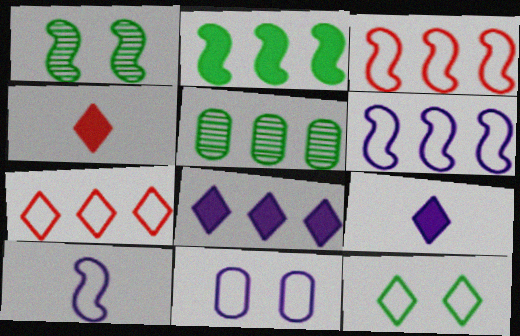[[3, 5, 8]]